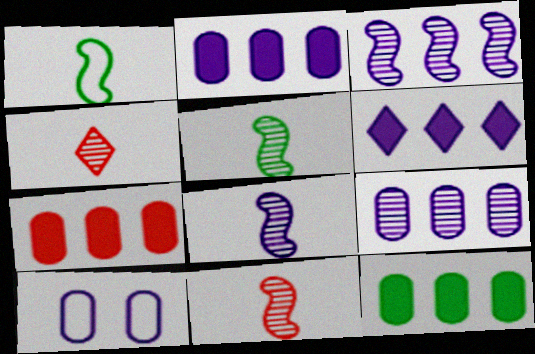[[2, 7, 12], 
[5, 8, 11], 
[6, 8, 10]]